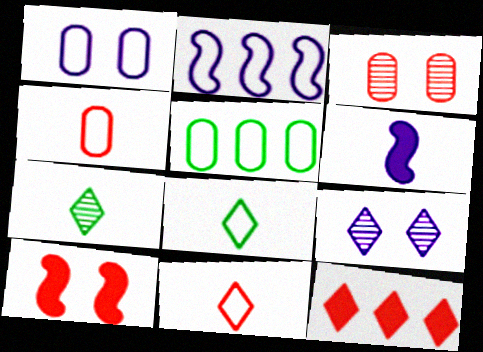[[1, 4, 5], 
[4, 6, 7], 
[8, 9, 12]]